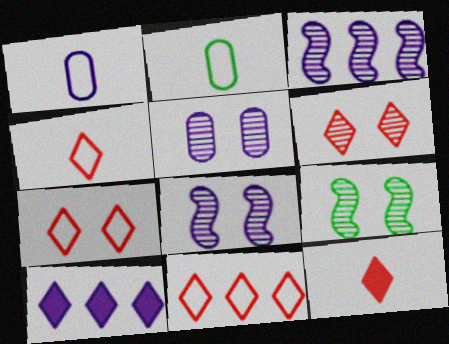[[1, 8, 10], 
[4, 7, 11], 
[5, 6, 9], 
[6, 11, 12]]